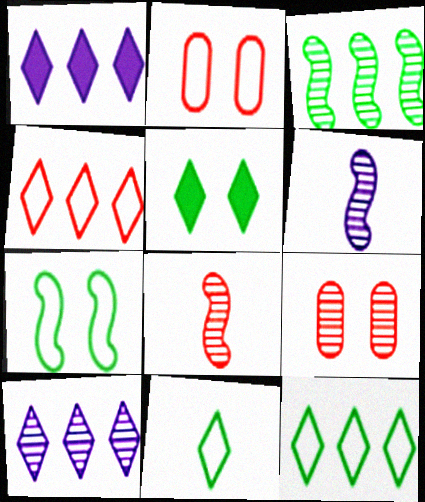[]